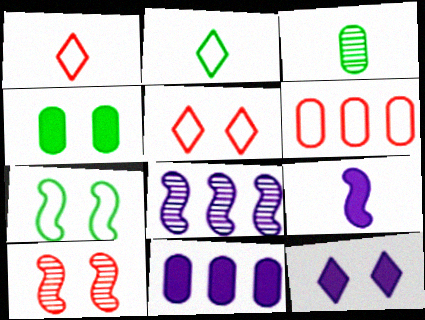[[1, 3, 9], 
[1, 4, 8], 
[2, 10, 11], 
[9, 11, 12]]